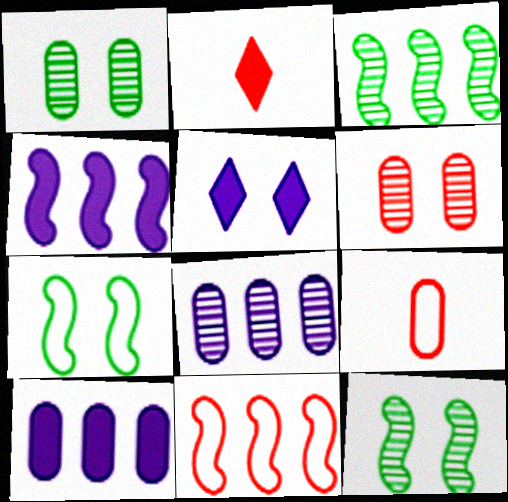[[1, 9, 10], 
[2, 6, 11], 
[2, 7, 8], 
[3, 4, 11], 
[3, 5, 9], 
[5, 6, 7]]